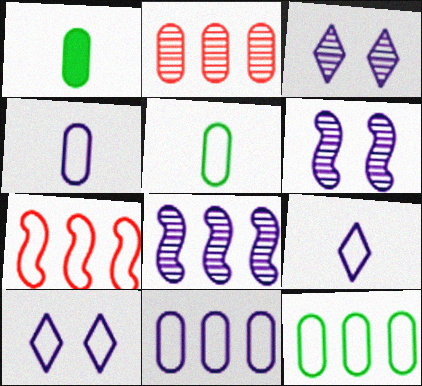[[1, 3, 7], 
[5, 7, 10]]